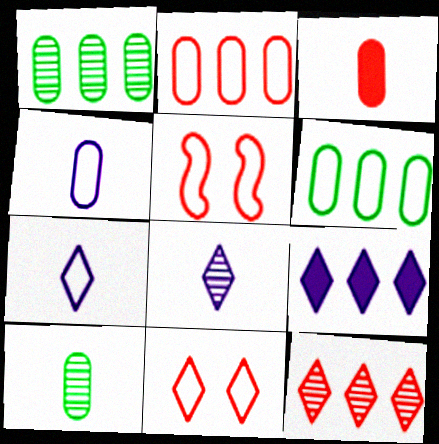[[3, 4, 10], 
[3, 5, 12], 
[5, 6, 7], 
[5, 9, 10]]